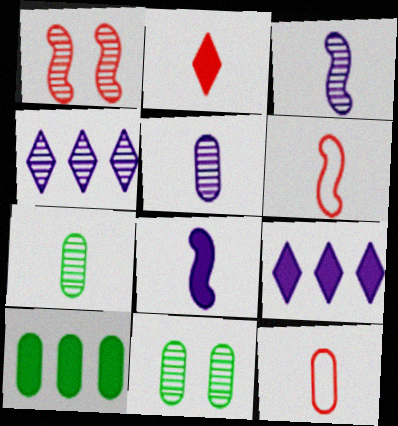[[1, 4, 7], 
[6, 9, 11]]